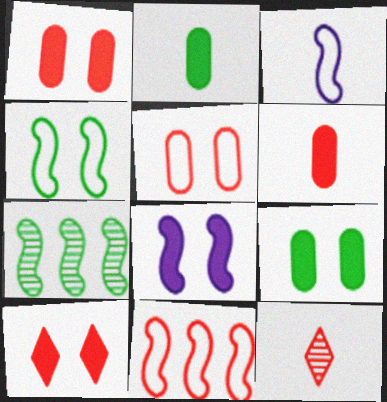[[1, 11, 12], 
[2, 3, 12], 
[3, 4, 11], 
[8, 9, 10]]